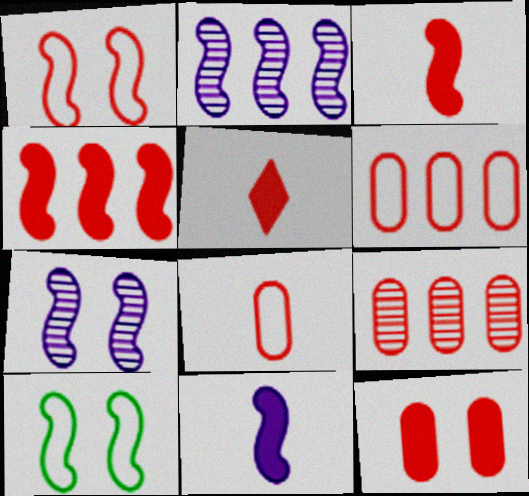[[1, 5, 9], 
[2, 3, 10], 
[4, 5, 12], 
[8, 9, 12]]